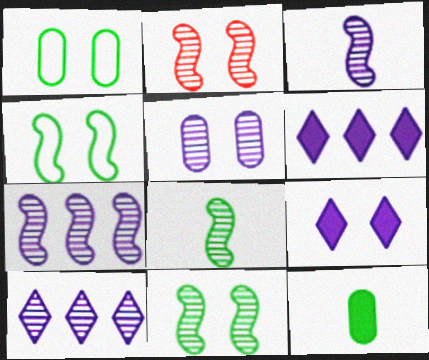[[1, 2, 9], 
[2, 7, 8], 
[3, 5, 10]]